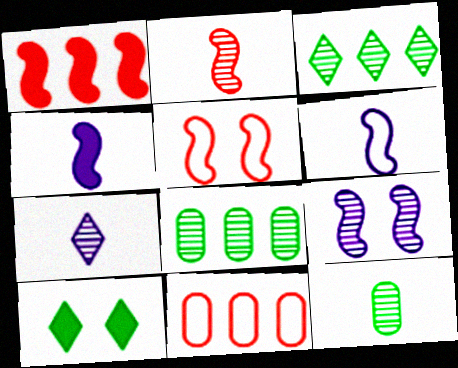[[1, 2, 5], 
[2, 7, 12]]